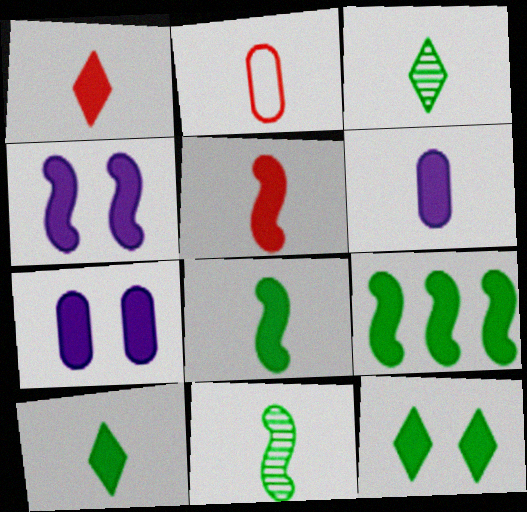[[1, 6, 8], 
[1, 7, 9], 
[4, 5, 9], 
[5, 6, 10]]